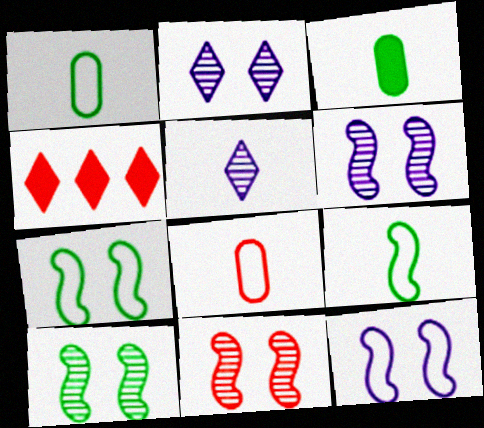[[1, 4, 6], 
[4, 8, 11], 
[6, 10, 11]]